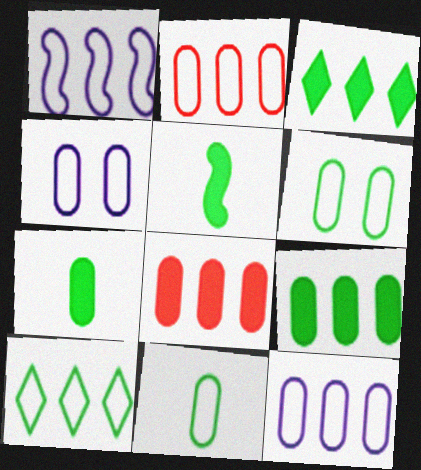[[1, 2, 10], 
[2, 4, 11]]